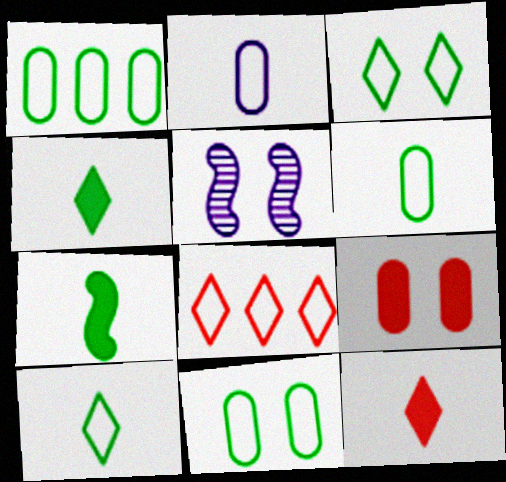[[1, 5, 12], 
[1, 6, 11], 
[3, 5, 9]]